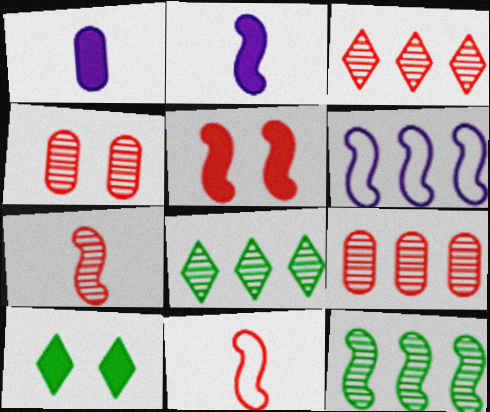[[3, 4, 7]]